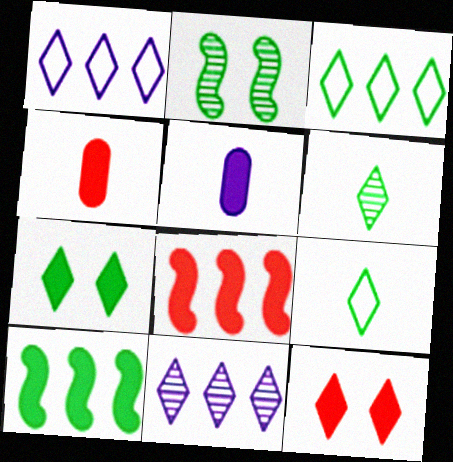[[1, 2, 4], 
[1, 6, 12], 
[3, 6, 7], 
[4, 8, 12], 
[5, 7, 8], 
[5, 10, 12], 
[9, 11, 12]]